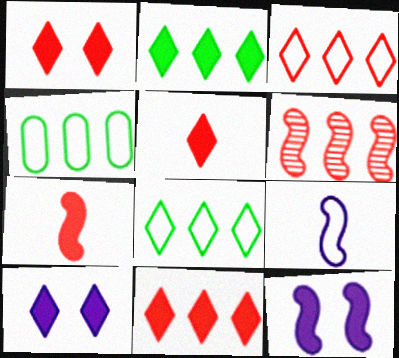[[1, 5, 11], 
[2, 5, 10]]